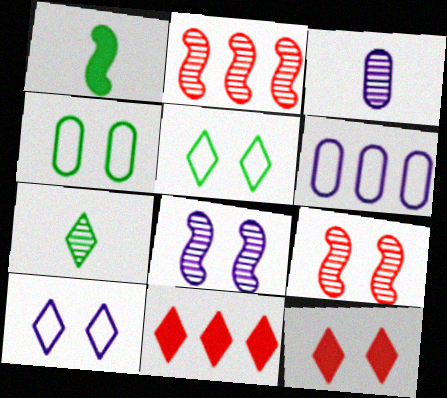[[4, 8, 12], 
[7, 10, 11]]